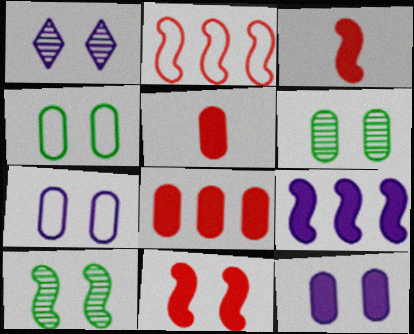[[1, 4, 11]]